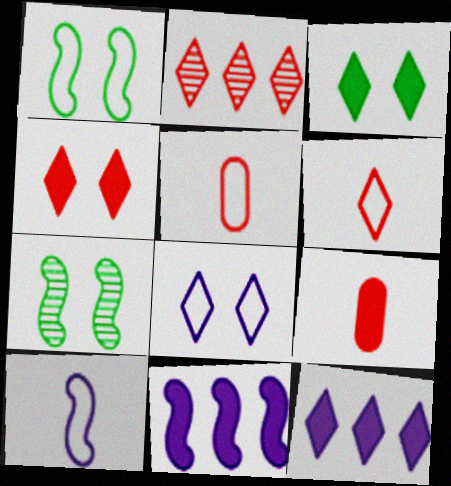[[2, 4, 6], 
[3, 9, 11], 
[5, 7, 12]]